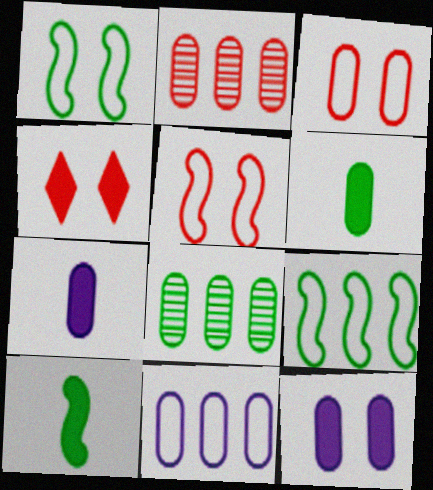[[3, 7, 8]]